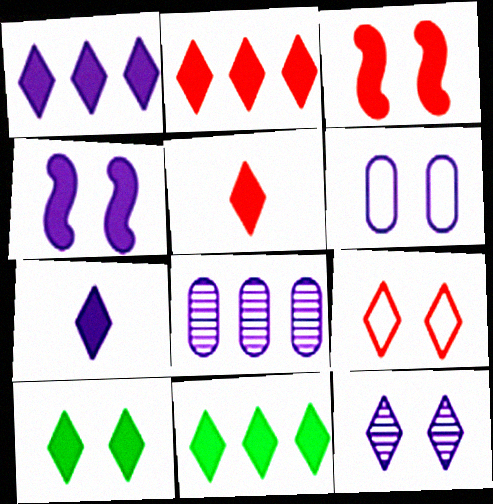[[1, 2, 11], 
[1, 5, 10], 
[2, 7, 10], 
[4, 6, 12], 
[9, 10, 12]]